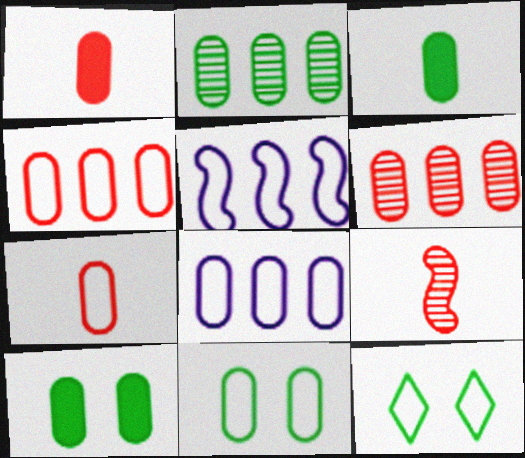[[2, 3, 11], 
[5, 7, 12], 
[7, 8, 11]]